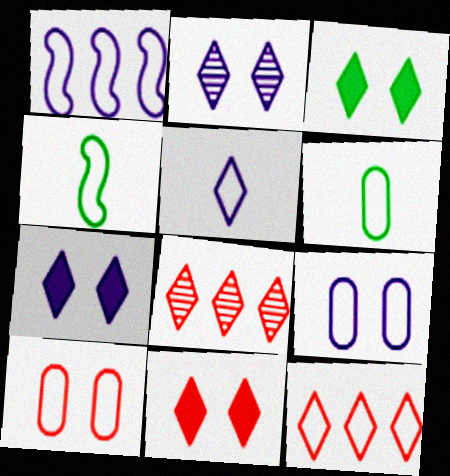[[1, 5, 9], 
[3, 5, 8], 
[3, 7, 11], 
[4, 9, 12]]